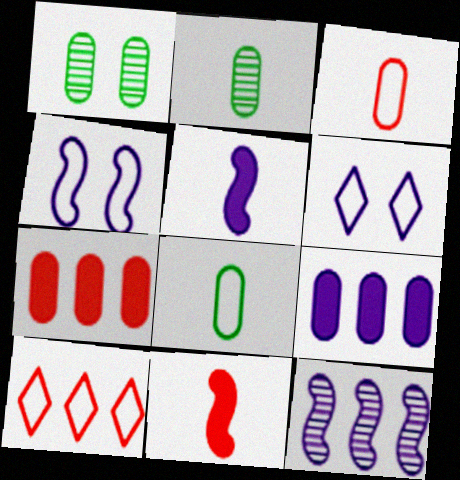[[1, 3, 9], 
[1, 5, 10], 
[4, 5, 12], 
[4, 8, 10]]